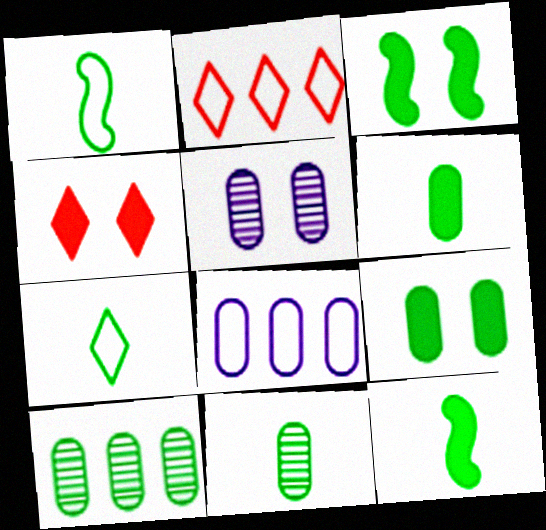[[2, 5, 12], 
[3, 7, 10], 
[7, 11, 12]]